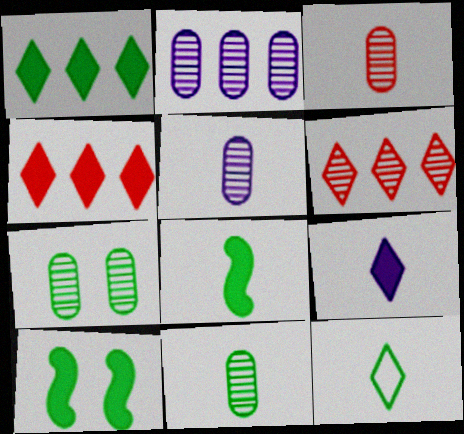[[2, 3, 7], 
[3, 5, 11], 
[8, 11, 12]]